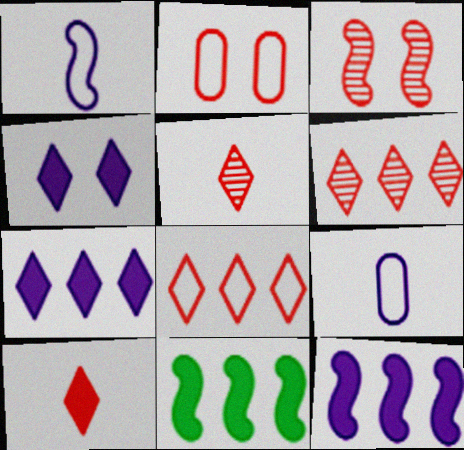[[1, 3, 11]]